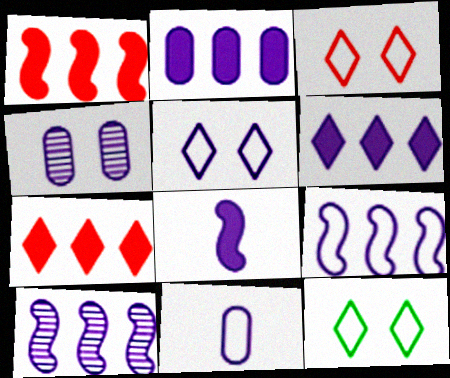[[2, 4, 11], 
[3, 5, 12], 
[5, 9, 11]]